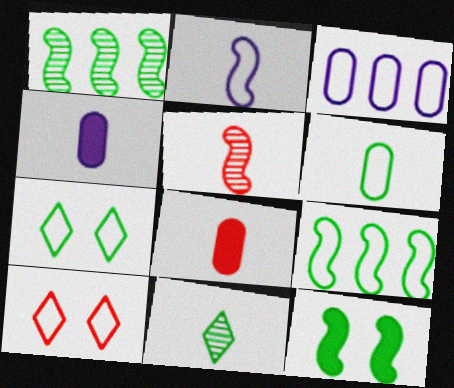[[1, 4, 10], 
[2, 8, 11], 
[6, 7, 9]]